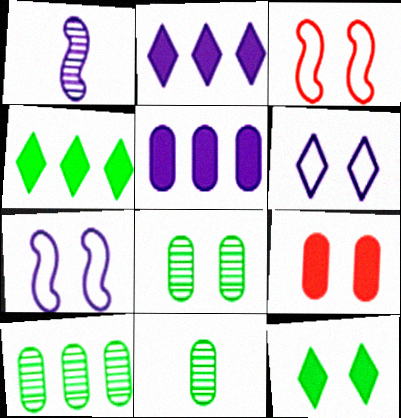[[1, 5, 6], 
[2, 3, 11], 
[8, 10, 11]]